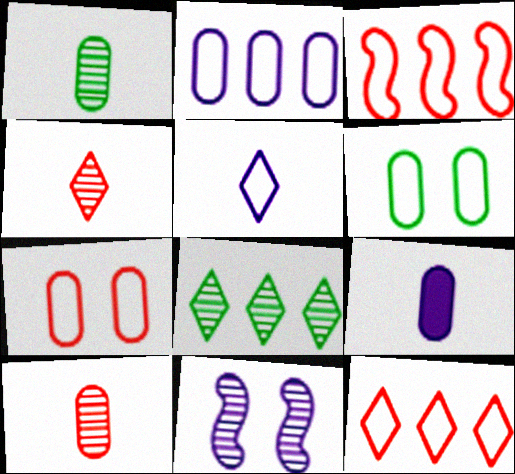[[3, 5, 6], 
[8, 10, 11]]